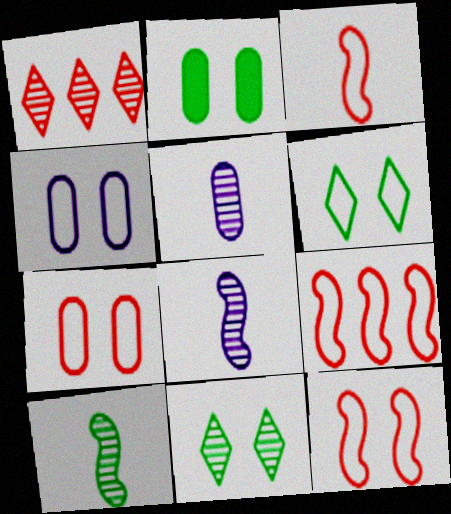[[3, 9, 12], 
[4, 6, 12]]